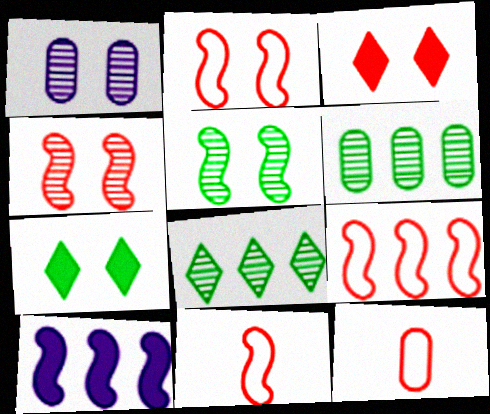[[1, 2, 7], 
[2, 9, 11], 
[5, 10, 11]]